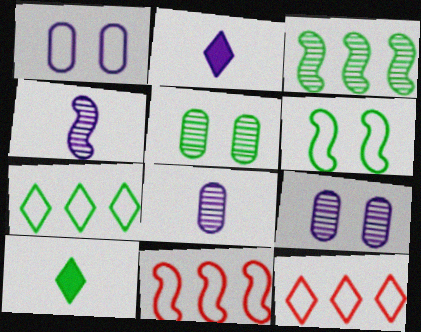[[2, 5, 11], 
[9, 10, 11]]